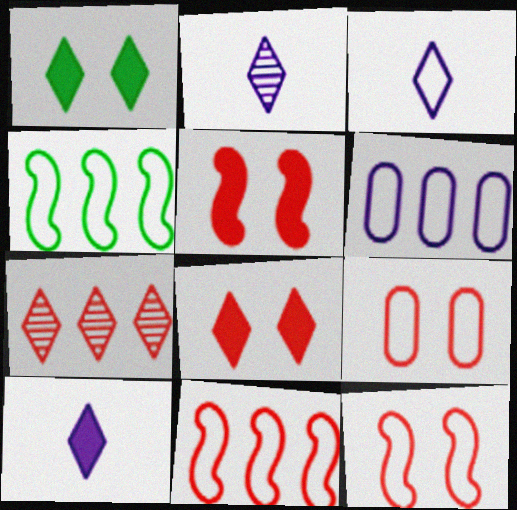[[1, 3, 7], 
[2, 3, 10], 
[3, 4, 9]]